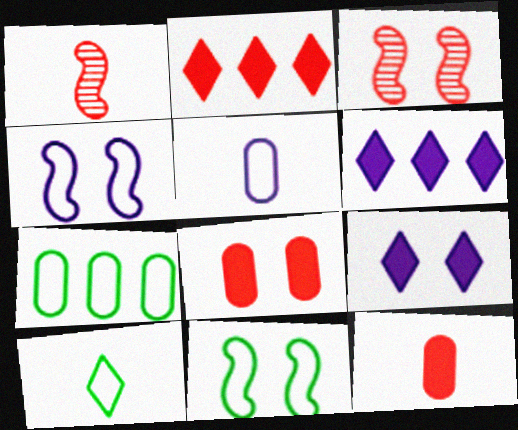[[1, 7, 9], 
[7, 10, 11]]